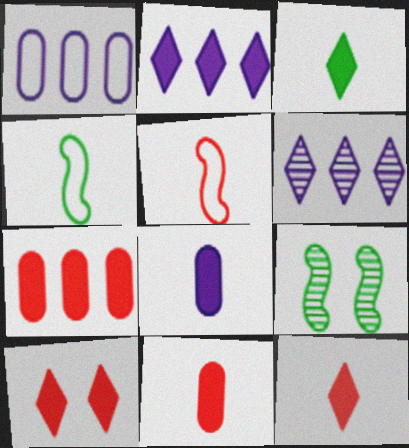[[1, 9, 12], 
[2, 3, 10]]